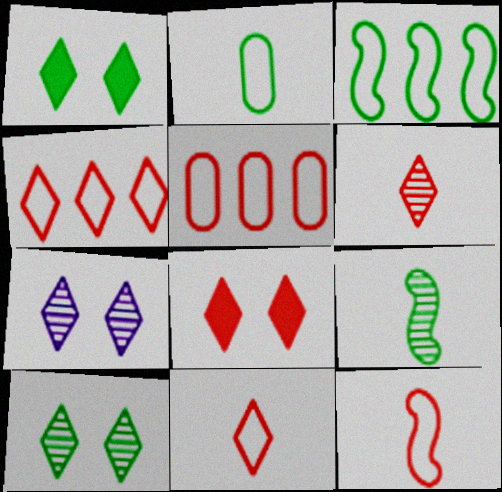[[4, 6, 8]]